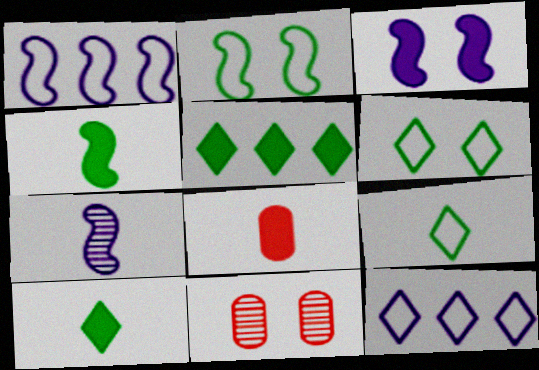[[1, 3, 7], 
[1, 10, 11], 
[3, 5, 8], 
[3, 6, 11], 
[4, 11, 12], 
[7, 8, 9]]